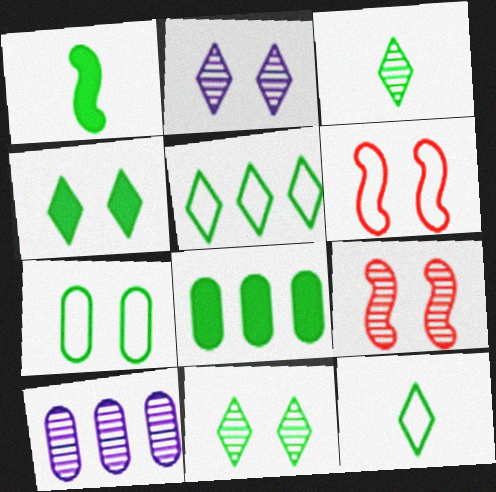[[1, 4, 8], 
[3, 4, 5], 
[3, 9, 10]]